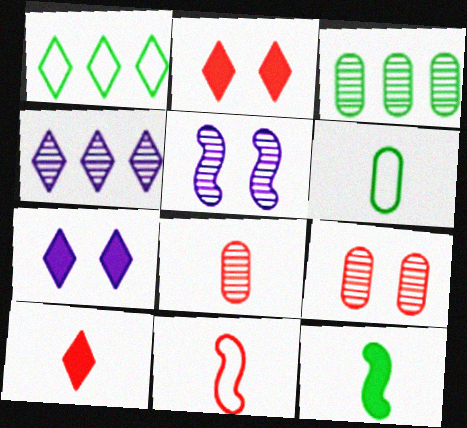[[3, 7, 11], 
[8, 10, 11]]